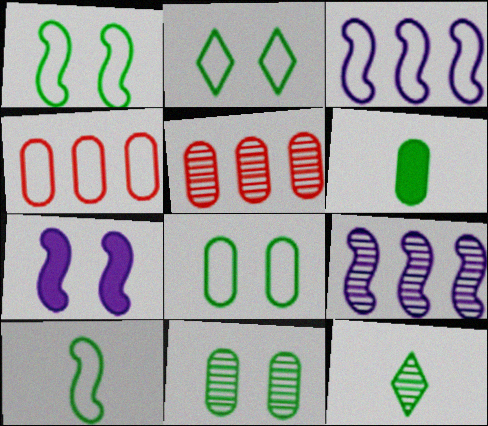[[1, 2, 8], 
[4, 7, 12], 
[6, 10, 12]]